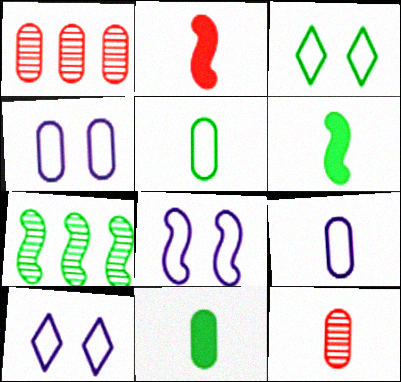[[1, 4, 11], 
[1, 6, 10], 
[2, 7, 8], 
[3, 7, 11], 
[4, 8, 10], 
[9, 11, 12]]